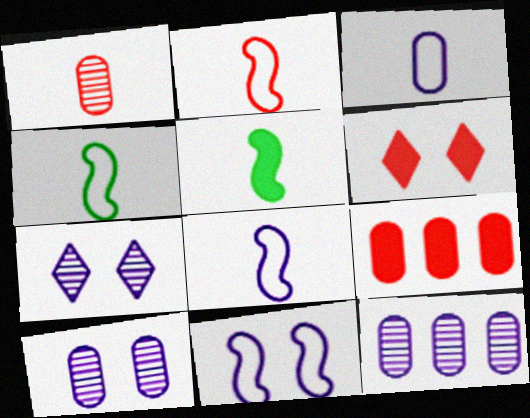[[2, 4, 8], 
[4, 6, 12], 
[4, 7, 9]]